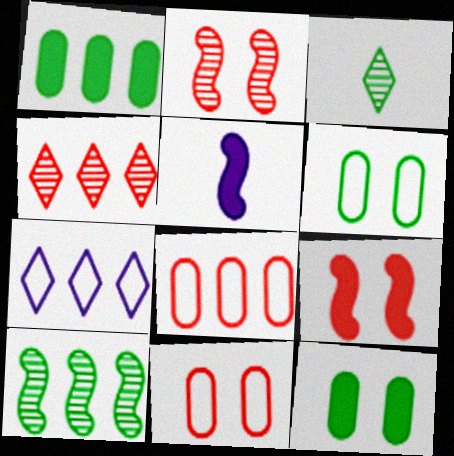[[4, 5, 6]]